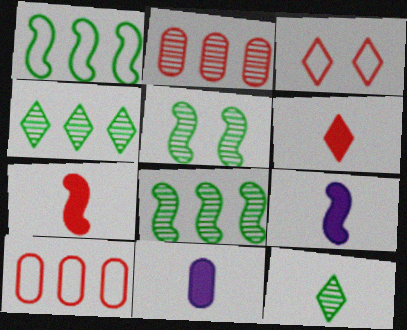[[2, 3, 7], 
[3, 8, 11]]